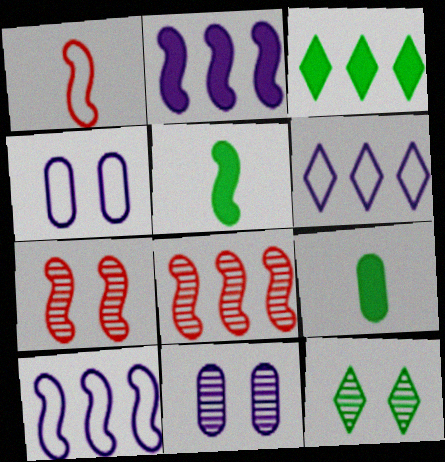[[1, 3, 11], 
[5, 7, 10], 
[6, 7, 9], 
[7, 11, 12]]